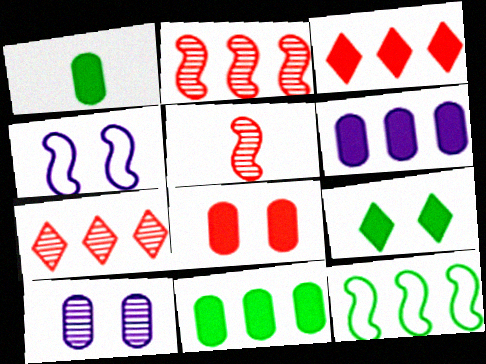[[1, 4, 7], 
[1, 6, 8], 
[6, 7, 12]]